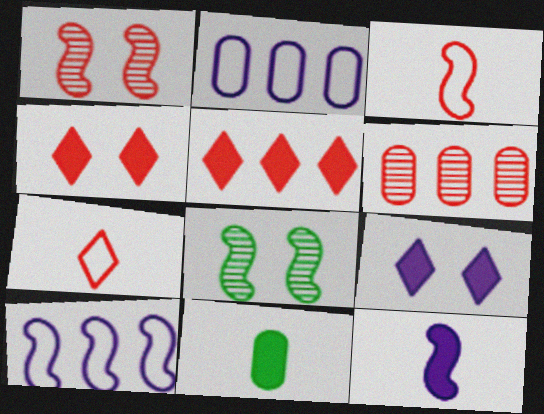[[3, 4, 6]]